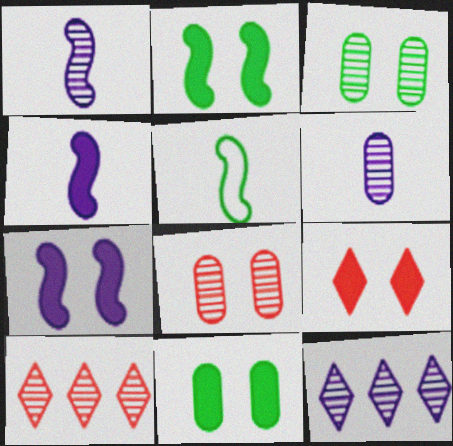[[1, 3, 10], 
[7, 9, 11]]